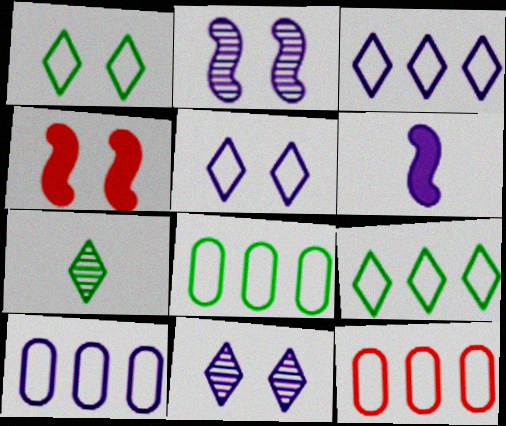[[4, 7, 10], 
[6, 10, 11], 
[8, 10, 12]]